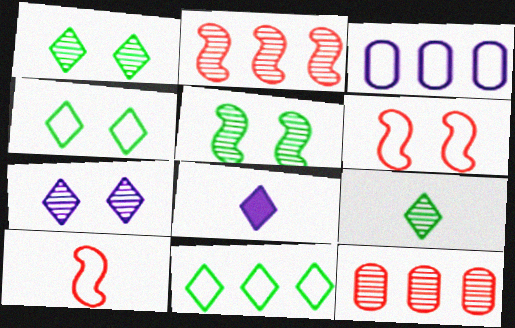[[3, 4, 10]]